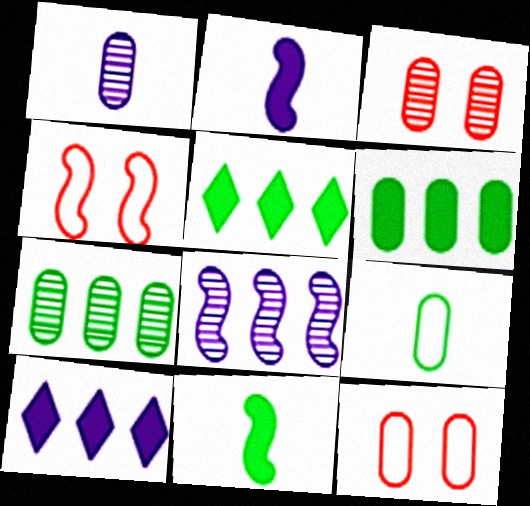[[1, 3, 7], 
[1, 4, 5], 
[1, 6, 12], 
[4, 8, 11]]